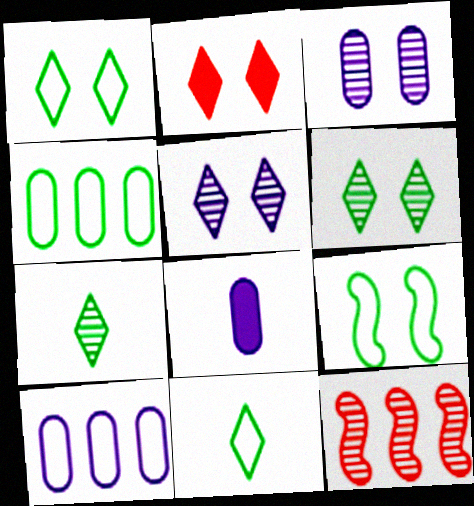[[1, 2, 5], 
[1, 8, 12], 
[2, 3, 9], 
[3, 7, 12], 
[3, 8, 10], 
[4, 9, 11]]